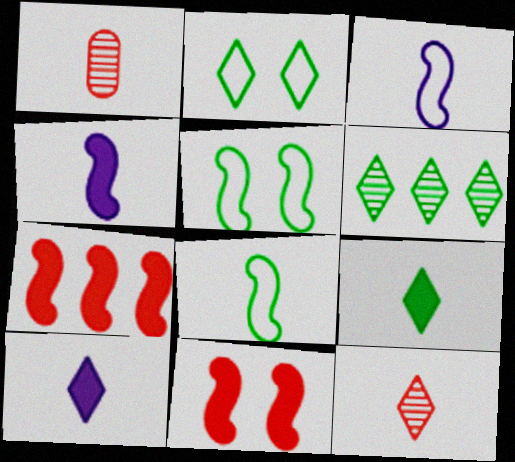[[1, 3, 9], 
[1, 8, 10], 
[2, 6, 9]]